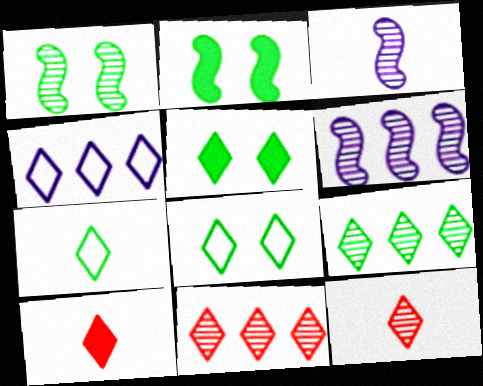[[4, 5, 12], 
[5, 7, 9]]